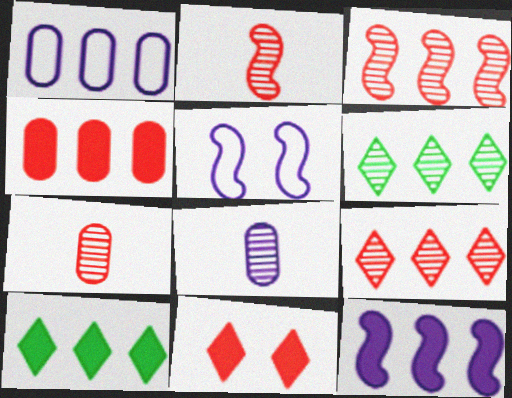[[1, 3, 10], 
[4, 10, 12], 
[5, 7, 10]]